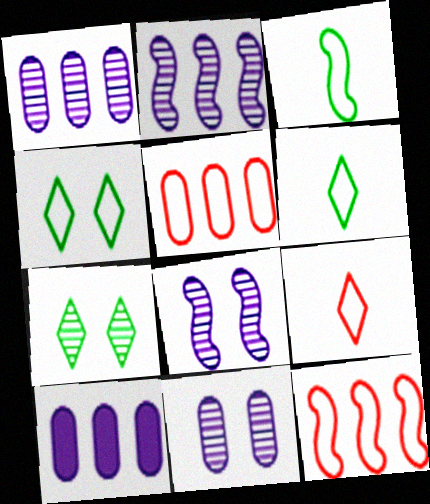[]